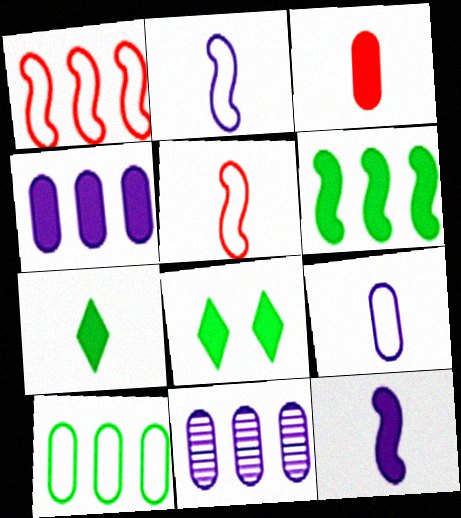[[3, 7, 12], 
[5, 8, 11]]